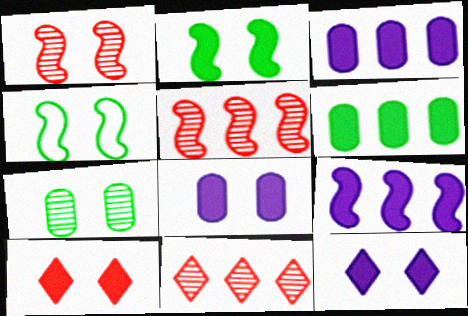[[2, 8, 10]]